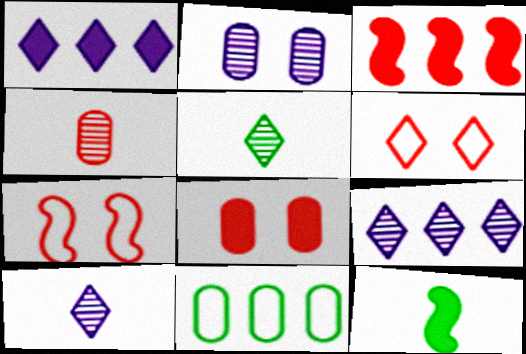[[1, 5, 6], 
[1, 8, 12], 
[3, 4, 6], 
[3, 9, 11]]